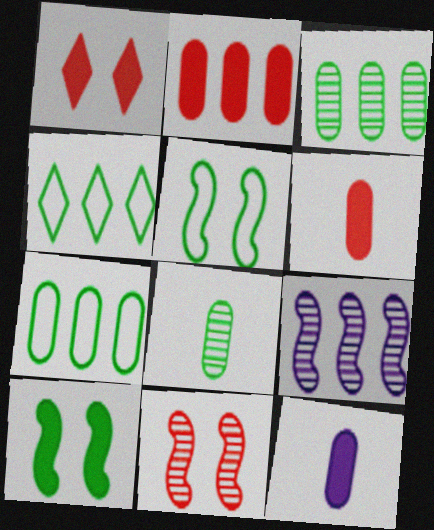[[2, 4, 9], 
[4, 8, 10], 
[4, 11, 12]]